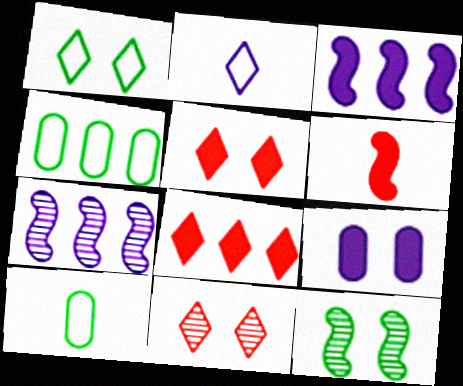[[2, 7, 9], 
[3, 10, 11], 
[4, 7, 8], 
[5, 7, 10]]